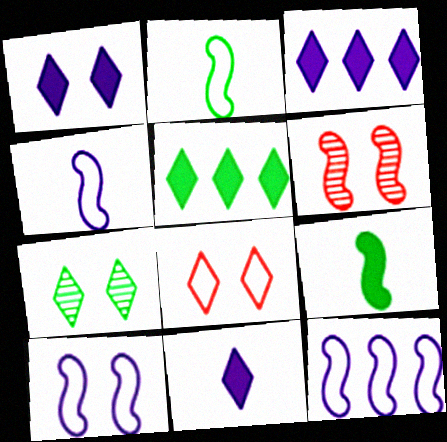[[1, 3, 11], 
[1, 7, 8], 
[4, 10, 12], 
[6, 9, 12]]